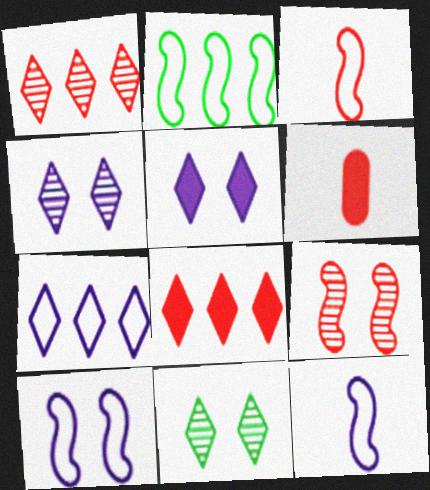[[2, 3, 10], 
[2, 4, 6]]